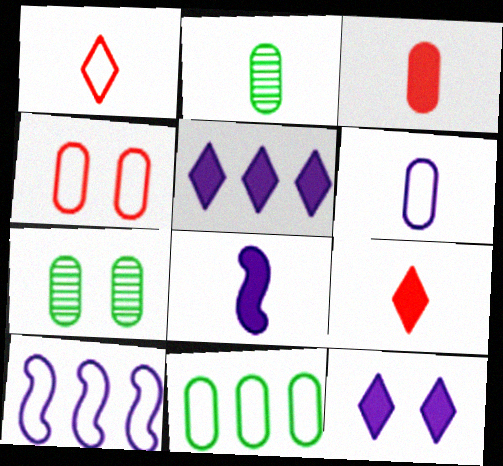[[1, 2, 8], 
[2, 3, 6], 
[4, 6, 11], 
[7, 9, 10]]